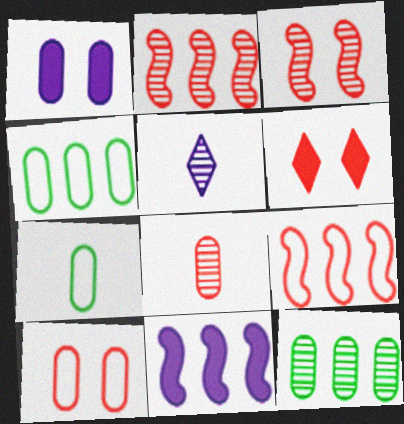[[1, 4, 8], 
[3, 5, 12], 
[3, 6, 10], 
[6, 8, 9]]